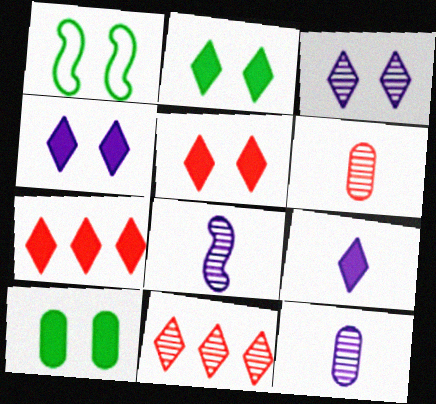[[1, 7, 12], 
[2, 4, 5], 
[2, 7, 9]]